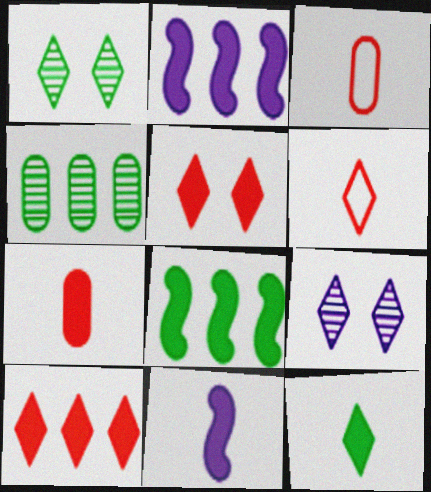[[1, 2, 3], 
[3, 8, 9], 
[7, 11, 12]]